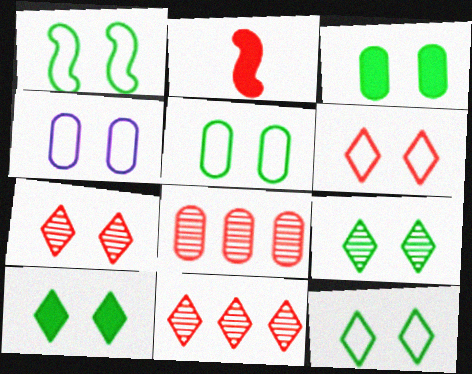[[1, 3, 9], 
[1, 4, 6], 
[1, 5, 12], 
[2, 6, 8], 
[9, 10, 12]]